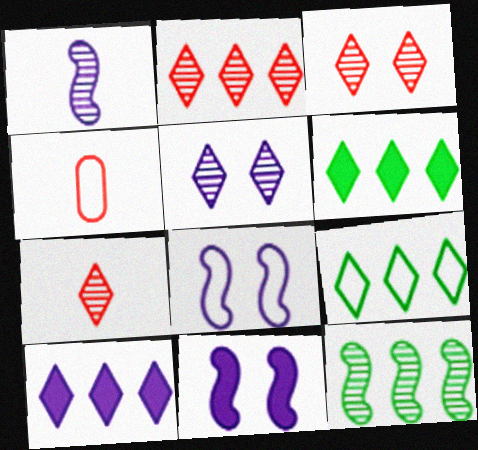[[2, 3, 7], 
[2, 9, 10], 
[4, 8, 9]]